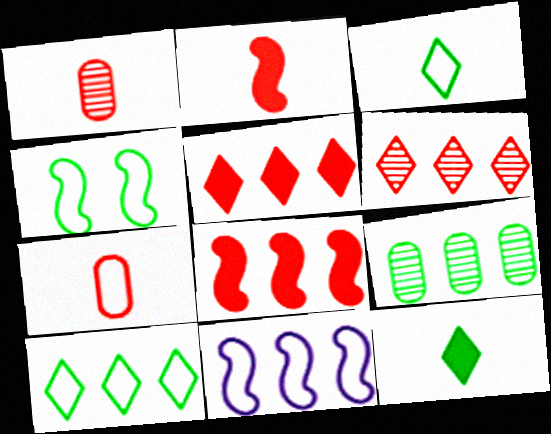[[4, 9, 12], 
[5, 9, 11]]